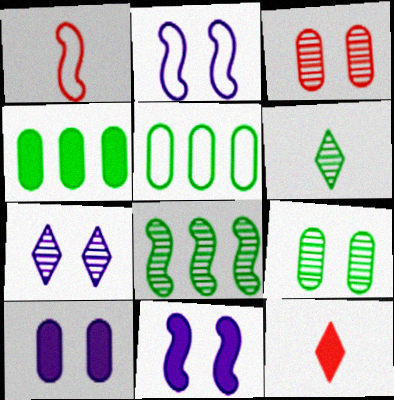[[1, 4, 7], 
[1, 8, 11], 
[2, 7, 10], 
[4, 11, 12], 
[6, 8, 9]]